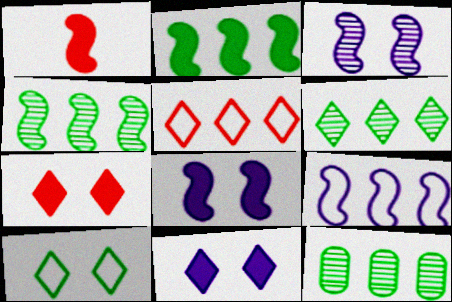[[1, 2, 8], 
[4, 6, 12]]